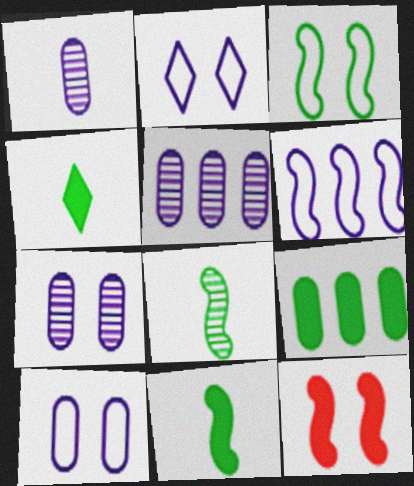[[1, 5, 7], 
[6, 8, 12]]